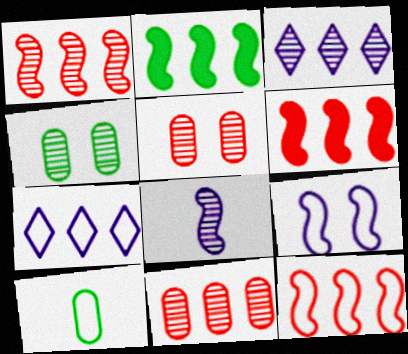[[1, 6, 12], 
[2, 7, 11]]